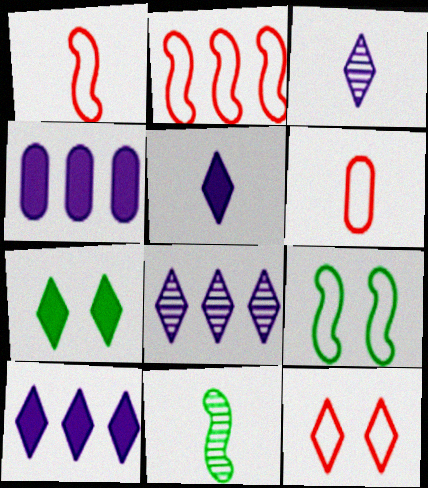[[2, 6, 12], 
[4, 11, 12], 
[5, 6, 11]]